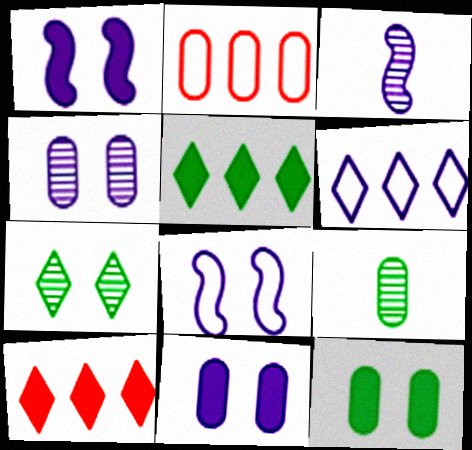[[2, 9, 11], 
[3, 6, 11], 
[8, 9, 10]]